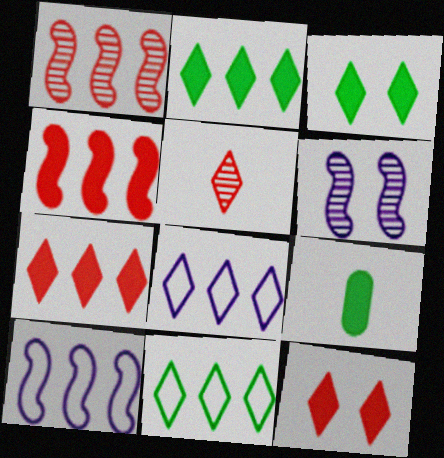[[3, 5, 8]]